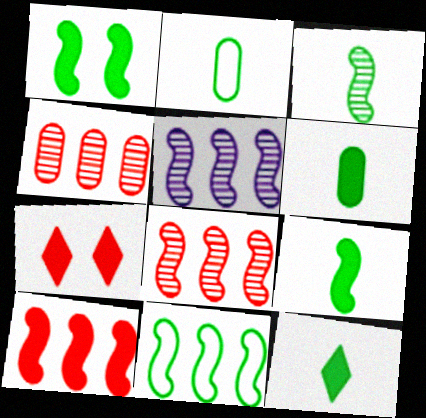[[1, 3, 11], 
[2, 3, 12], 
[2, 5, 7], 
[5, 10, 11], 
[6, 9, 12]]